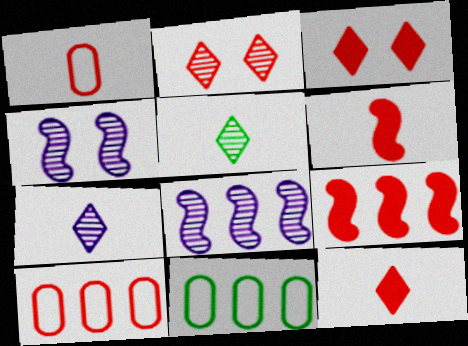[[1, 2, 9], 
[2, 6, 10], 
[4, 11, 12]]